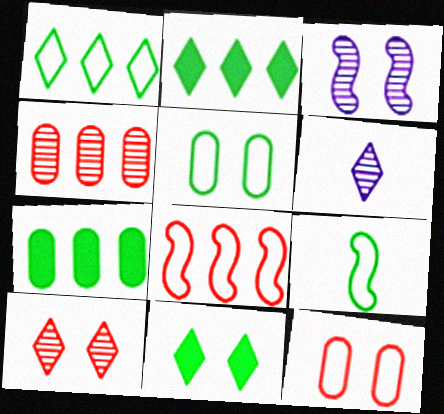[[1, 5, 9], 
[3, 11, 12]]